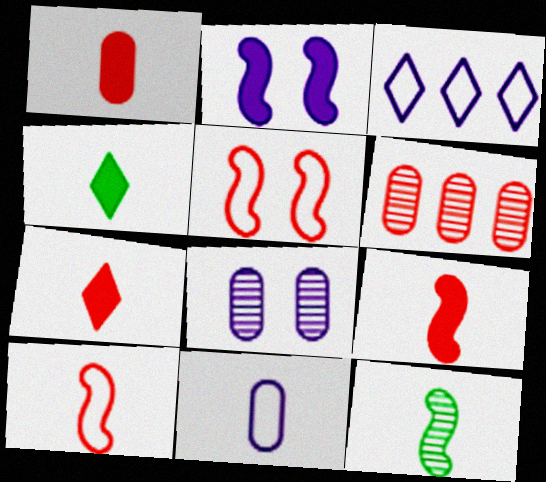[[1, 7, 9], 
[5, 6, 7], 
[7, 11, 12]]